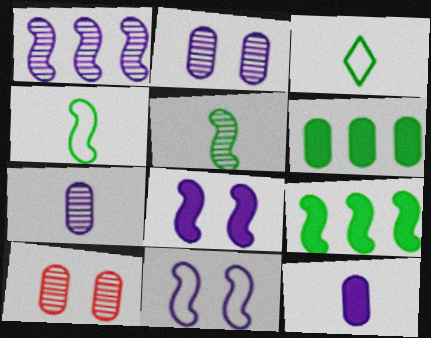[]